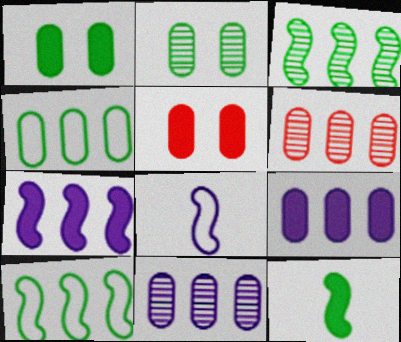[[4, 6, 9]]